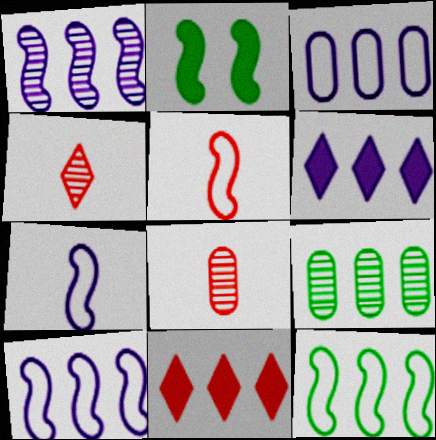[[1, 2, 5], 
[1, 3, 6], 
[2, 3, 4], 
[9, 10, 11]]